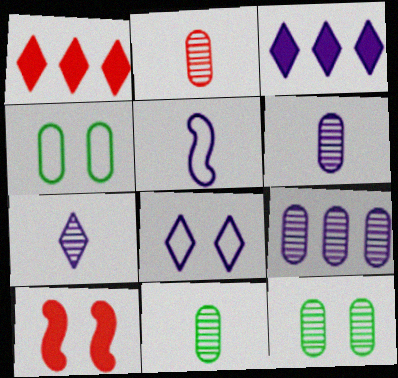[[1, 5, 12], 
[2, 6, 11], 
[2, 9, 12], 
[3, 7, 8], 
[8, 10, 12]]